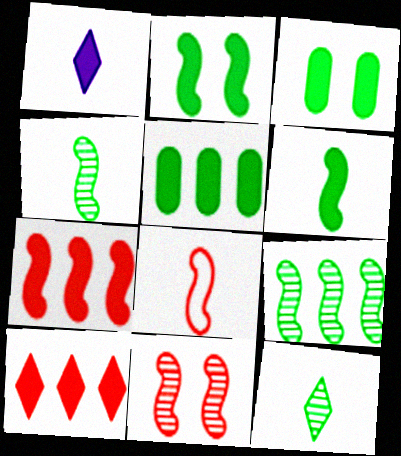[[1, 3, 7], 
[7, 8, 11]]